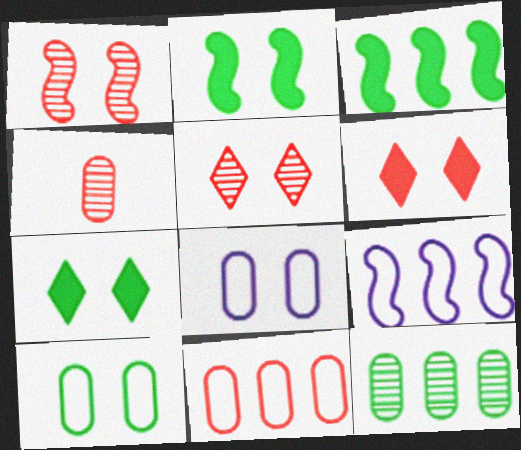[[1, 7, 8], 
[2, 5, 8], 
[4, 7, 9]]